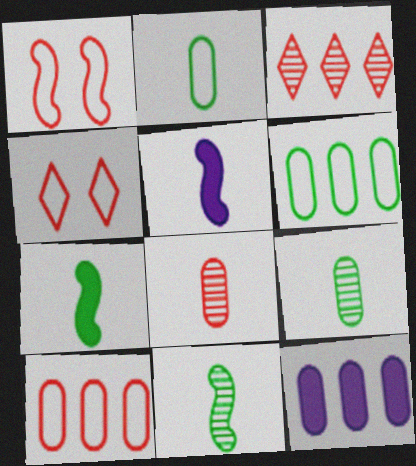[[4, 11, 12]]